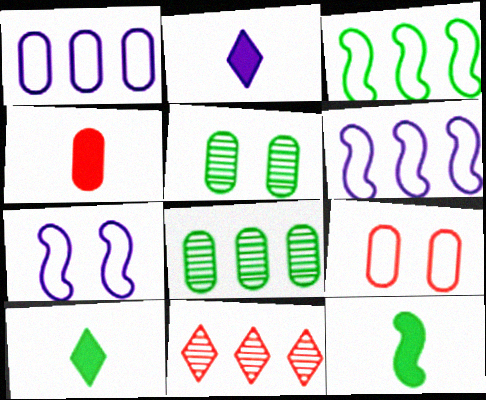[[1, 4, 5], 
[2, 4, 12], 
[3, 5, 10]]